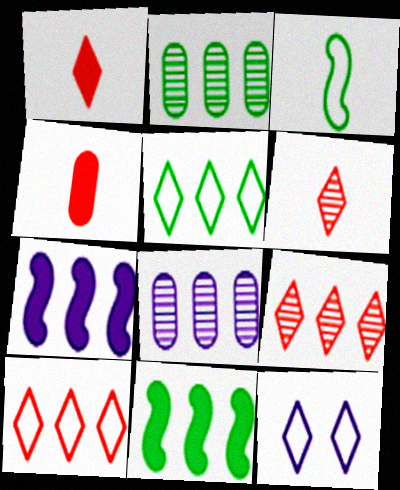[[2, 5, 11], 
[2, 7, 10], 
[8, 10, 11]]